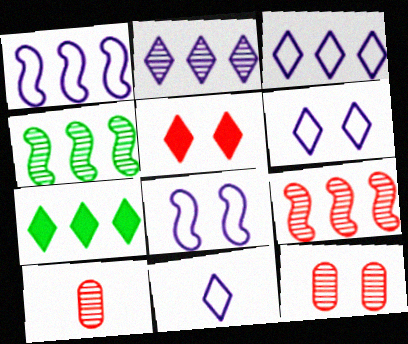[[3, 6, 11], 
[7, 8, 10]]